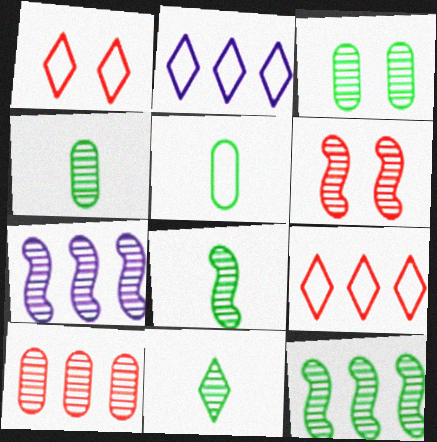[[3, 11, 12], 
[4, 8, 11], 
[6, 7, 8]]